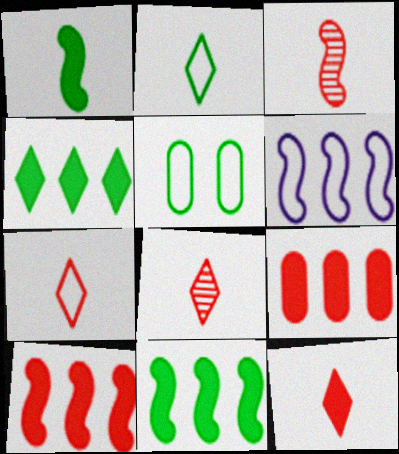[[5, 6, 7], 
[7, 8, 12]]